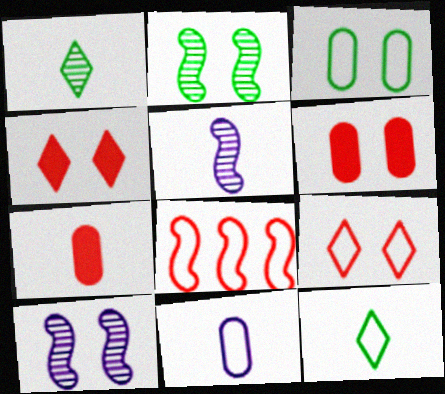[[3, 4, 10], 
[5, 7, 12]]